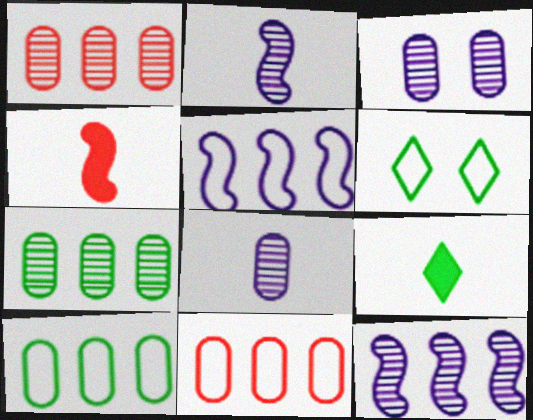[]